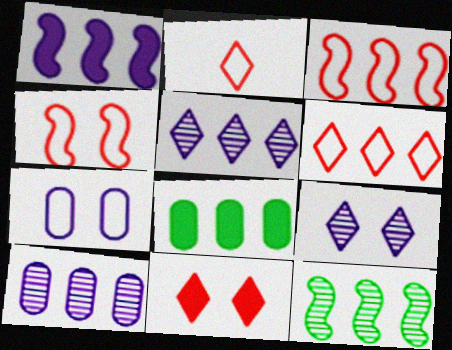[[1, 3, 12], 
[3, 5, 8]]